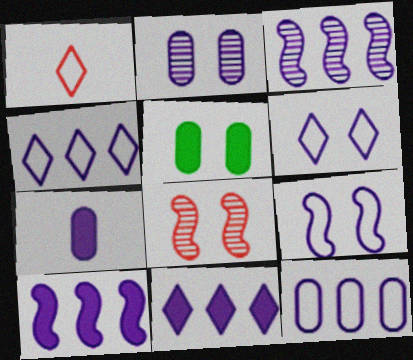[[1, 3, 5], 
[2, 7, 12], 
[3, 6, 7], 
[3, 11, 12], 
[5, 6, 8]]